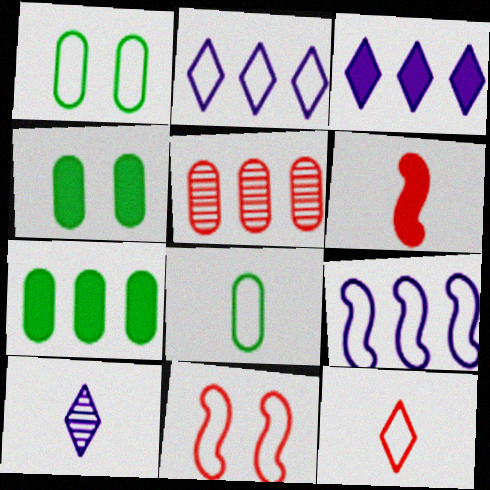[[1, 9, 12], 
[2, 8, 11], 
[3, 4, 6], 
[6, 8, 10], 
[7, 10, 11]]